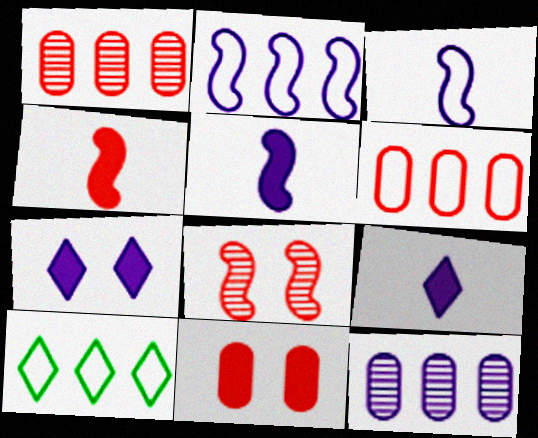[[2, 6, 10], 
[3, 7, 12]]